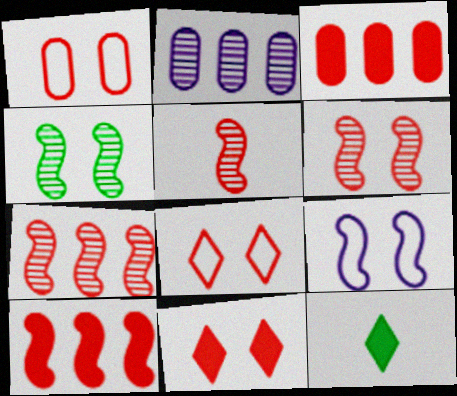[[1, 6, 11], 
[3, 5, 8], 
[5, 6, 7]]